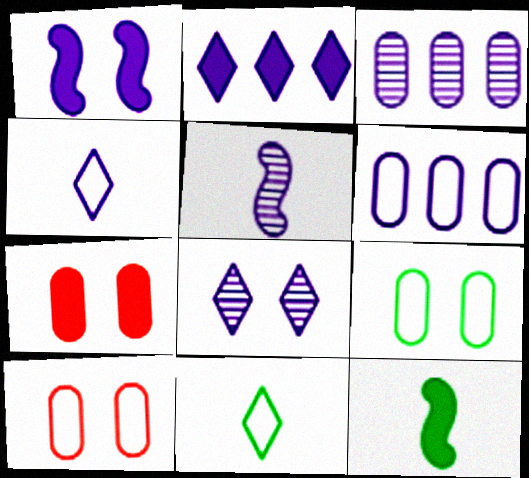[[1, 3, 4], 
[2, 4, 8], 
[2, 7, 12], 
[3, 5, 8]]